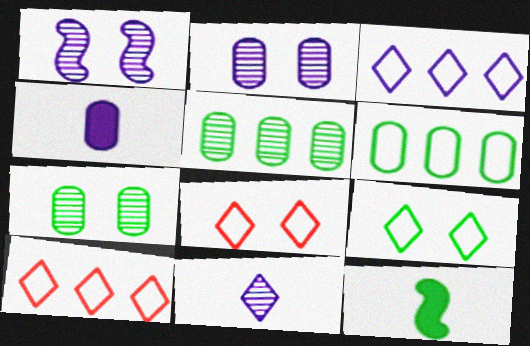[[1, 3, 4], 
[2, 10, 12], 
[5, 9, 12]]